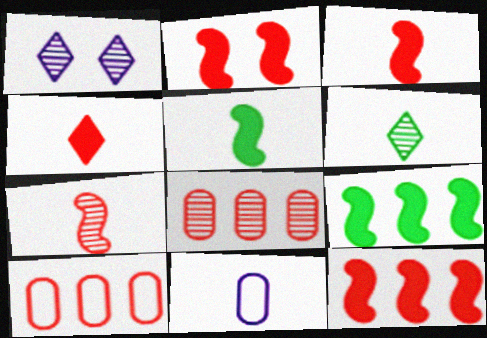[[1, 5, 10], 
[2, 3, 12], 
[3, 6, 11]]